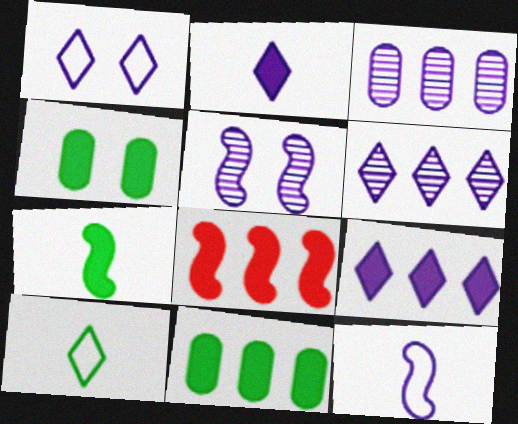[[1, 2, 6], 
[2, 4, 8], 
[8, 9, 11]]